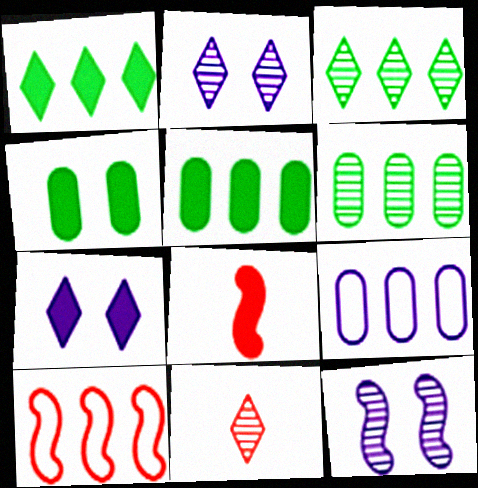[[2, 3, 11], 
[5, 7, 8], 
[6, 11, 12]]